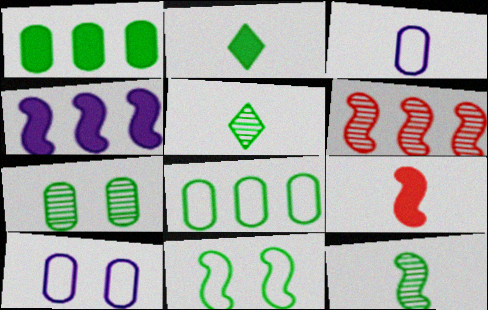[[1, 5, 11], 
[2, 6, 10], 
[3, 5, 9]]